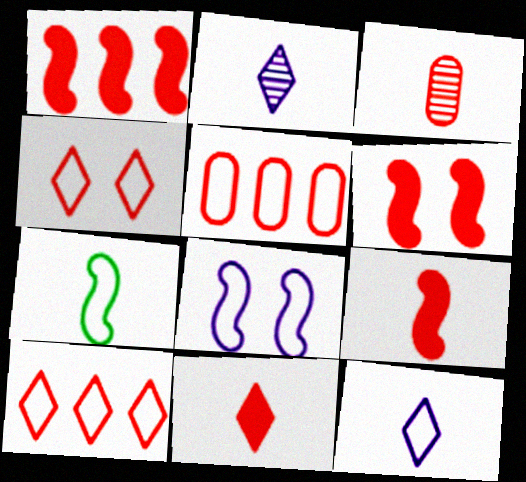[[1, 3, 4], 
[1, 6, 9], 
[3, 6, 10]]